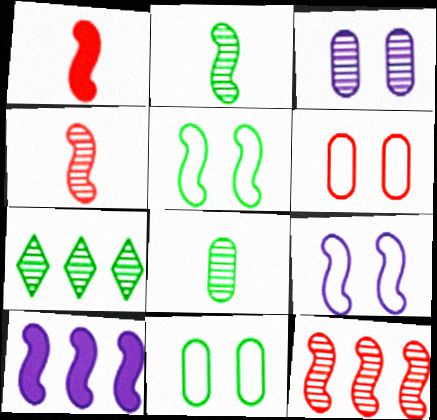[[3, 4, 7], 
[4, 5, 10]]